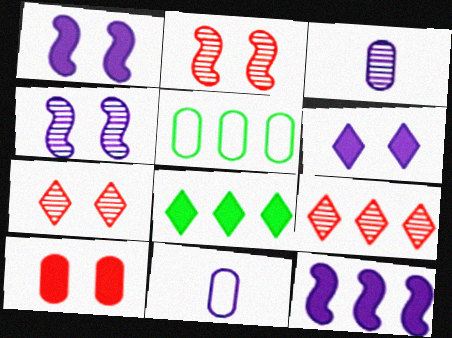[[2, 8, 11], 
[3, 5, 10], 
[5, 9, 12]]